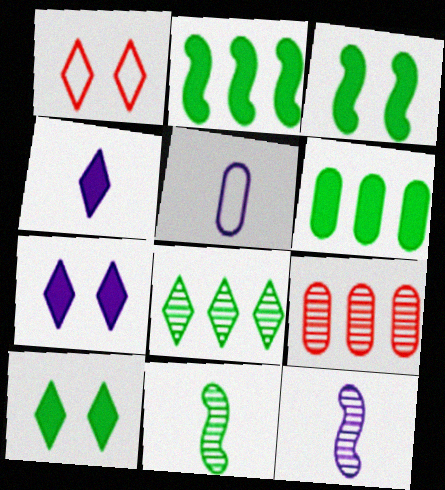[[1, 4, 8], 
[1, 6, 12], 
[4, 5, 12]]